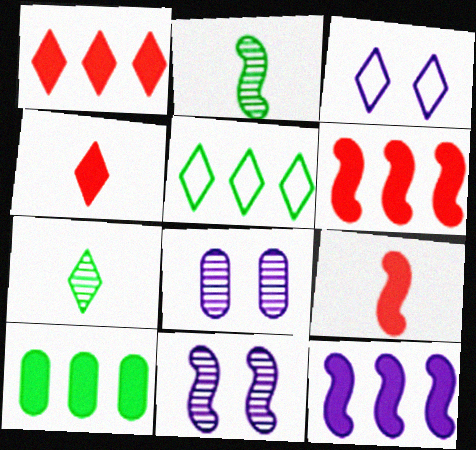[[1, 3, 7], 
[1, 10, 12], 
[5, 8, 9]]